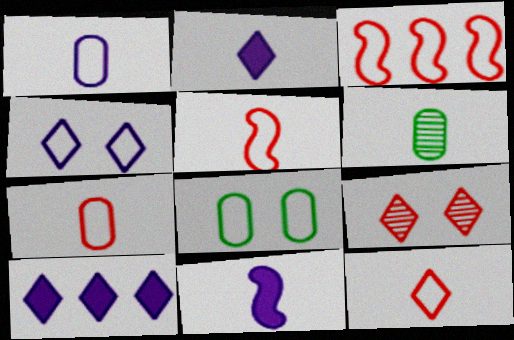[[2, 5, 6], 
[5, 7, 12], 
[6, 11, 12]]